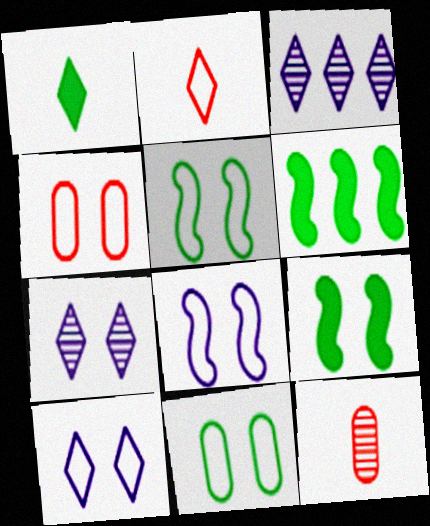[[4, 5, 10], 
[4, 7, 9], 
[6, 10, 12]]